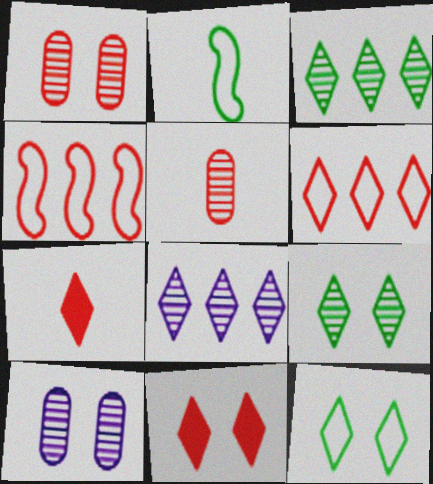[[1, 4, 7], 
[4, 5, 11], 
[7, 8, 12]]